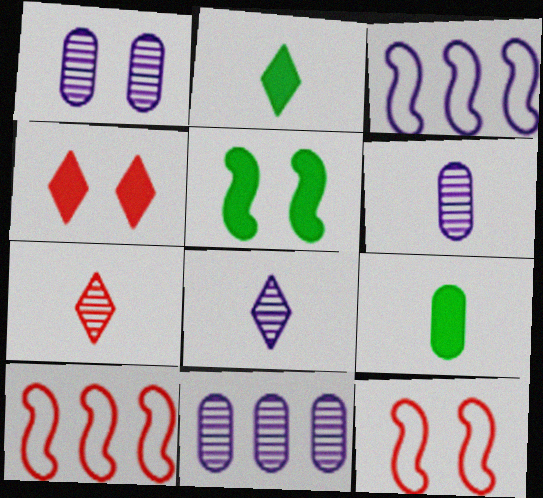[[1, 2, 10], 
[1, 6, 11], 
[2, 11, 12]]